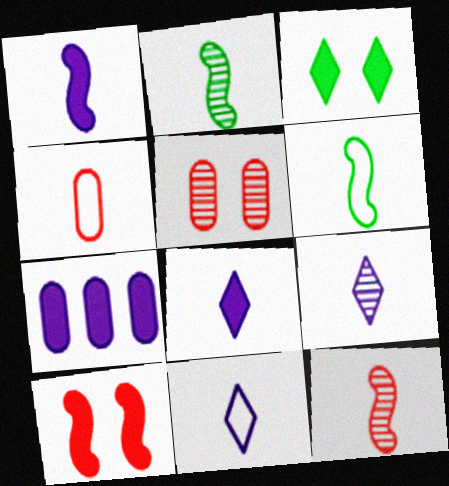[[1, 6, 12], 
[2, 4, 8], 
[4, 6, 11], 
[8, 9, 11]]